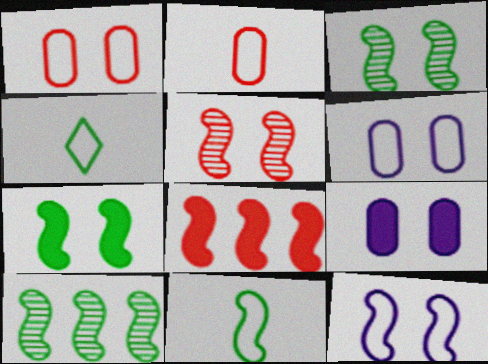[[5, 7, 12], 
[7, 10, 11]]